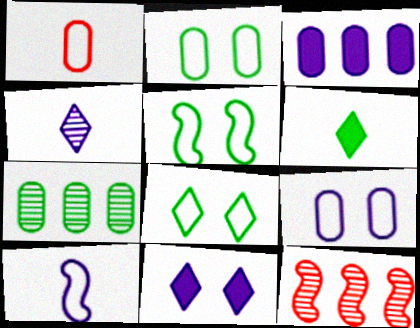[[2, 5, 8], 
[5, 6, 7], 
[6, 9, 12]]